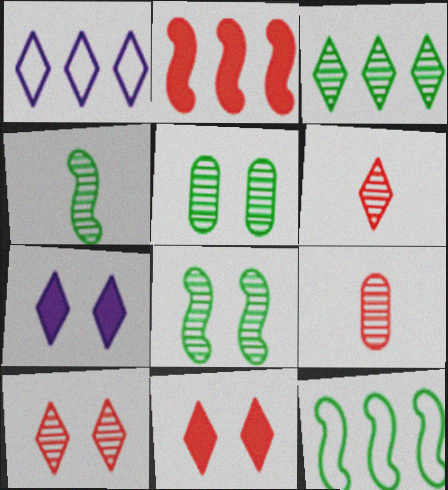[[3, 4, 5], 
[7, 9, 12]]